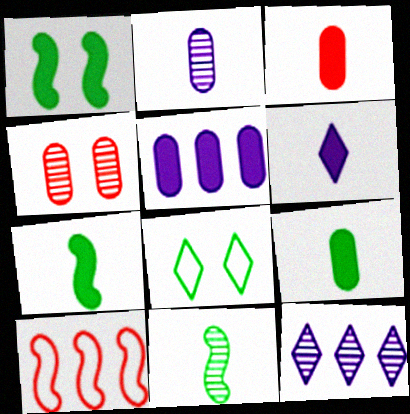[[3, 6, 7], 
[4, 11, 12]]